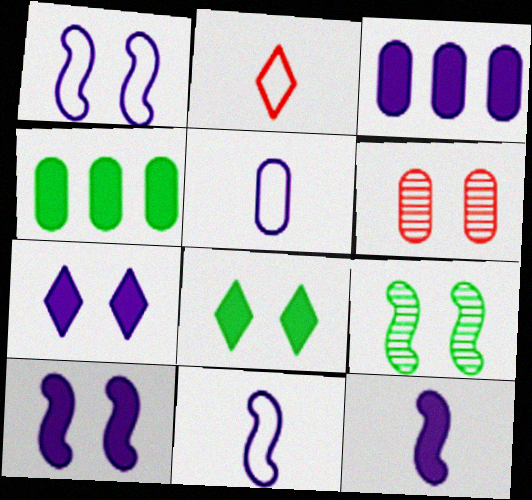[[1, 6, 8], 
[2, 3, 9], 
[3, 7, 12], 
[4, 5, 6]]